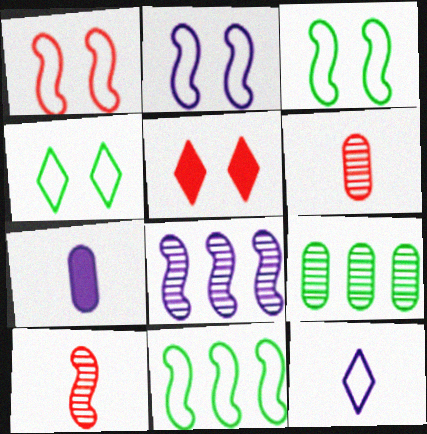[[1, 2, 3]]